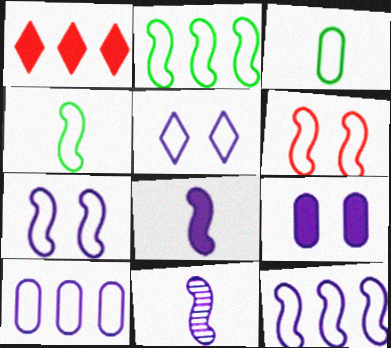[[4, 6, 12]]